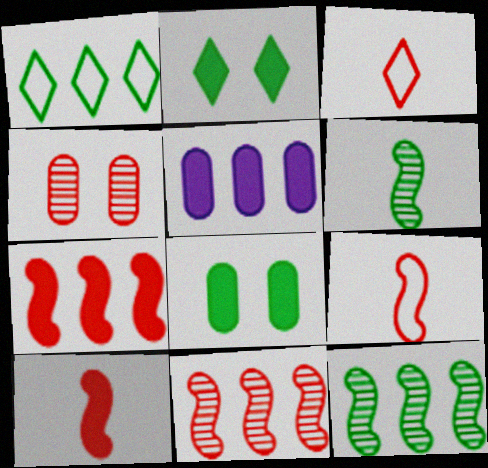[[1, 5, 11], 
[1, 6, 8], 
[2, 5, 10], 
[3, 4, 7]]